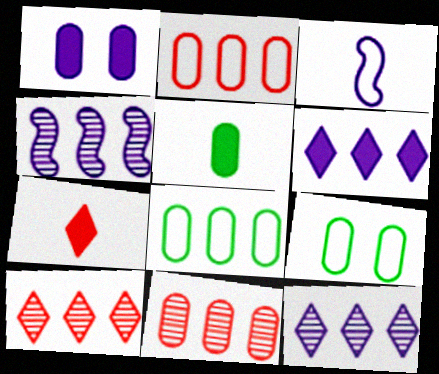[[1, 3, 12], 
[4, 7, 9]]